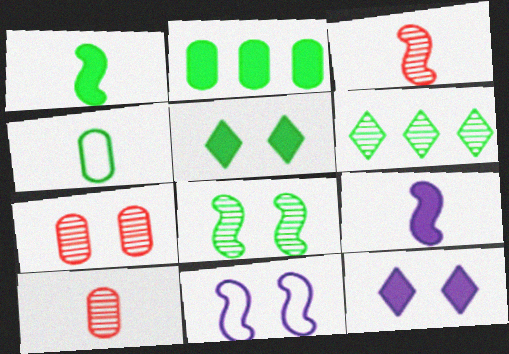[[1, 2, 5], 
[5, 7, 11]]